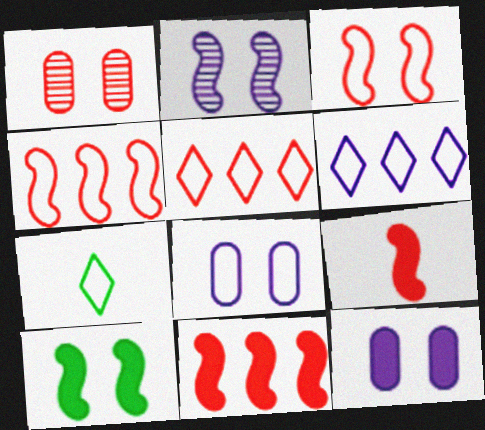[[1, 5, 9], 
[2, 3, 10], 
[4, 7, 8]]